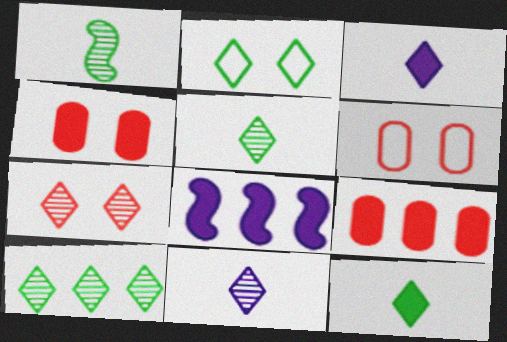[[2, 10, 12], 
[4, 8, 12], 
[5, 6, 8], 
[7, 10, 11]]